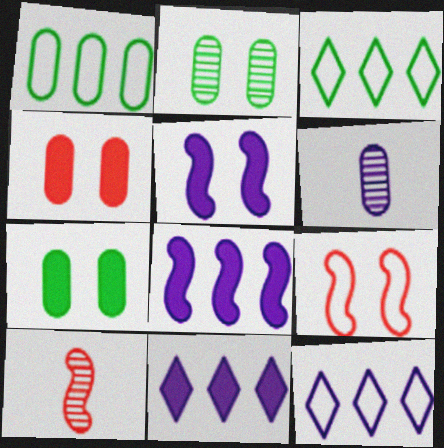[[1, 4, 6], 
[5, 6, 12], 
[7, 10, 12]]